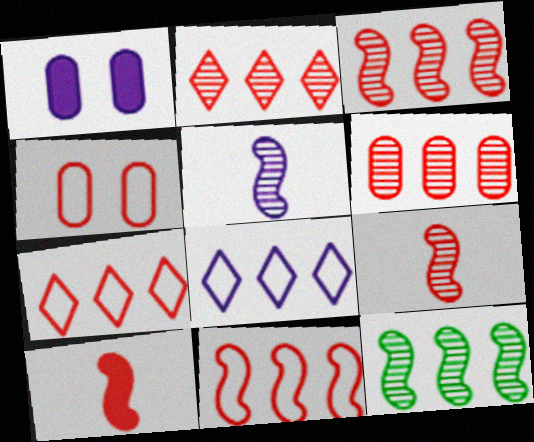[[1, 5, 8], 
[2, 3, 6], 
[2, 4, 10]]